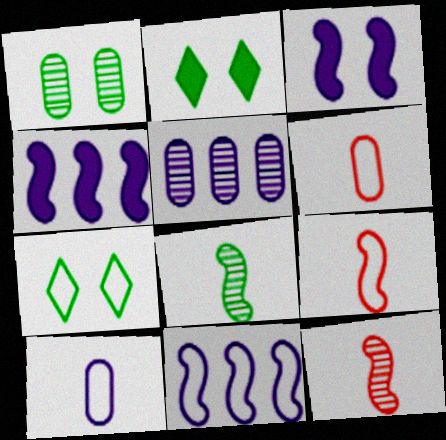[[2, 5, 9], 
[6, 7, 11]]